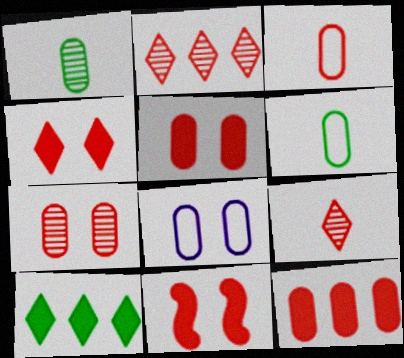[[1, 8, 12], 
[2, 3, 11], 
[3, 7, 12], 
[4, 5, 11]]